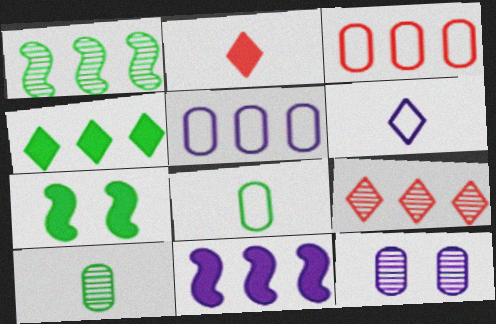[[6, 11, 12]]